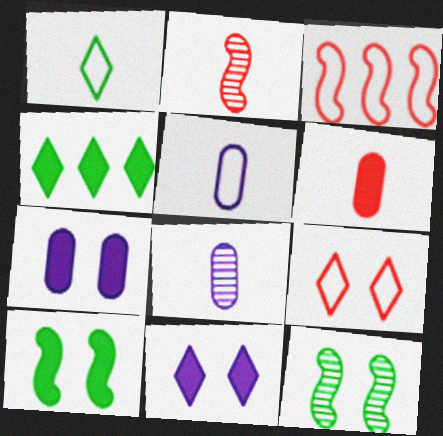[[7, 9, 12]]